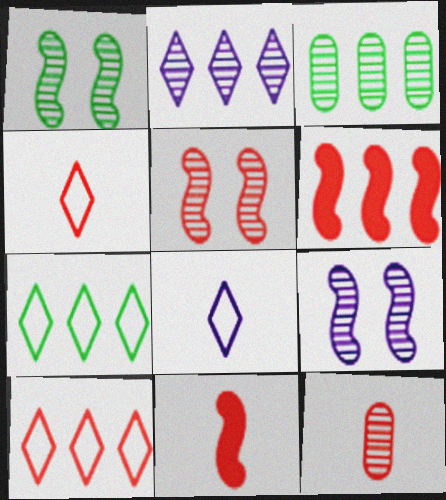[[1, 2, 12], 
[1, 5, 9], 
[4, 11, 12]]